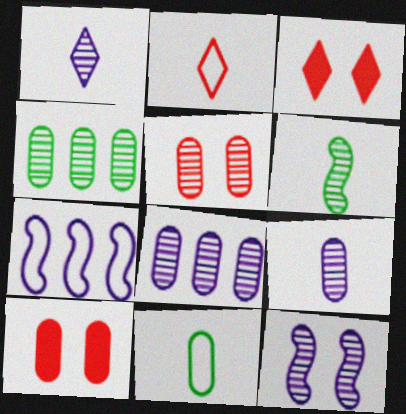[[1, 8, 12], 
[4, 5, 9], 
[8, 10, 11]]